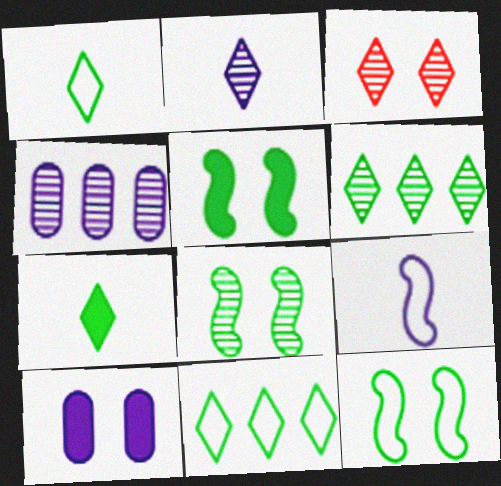[[2, 3, 6], 
[3, 10, 12], 
[5, 8, 12]]